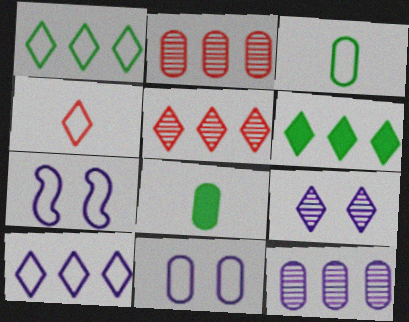[[2, 8, 11], 
[4, 6, 9], 
[5, 6, 10], 
[5, 7, 8]]